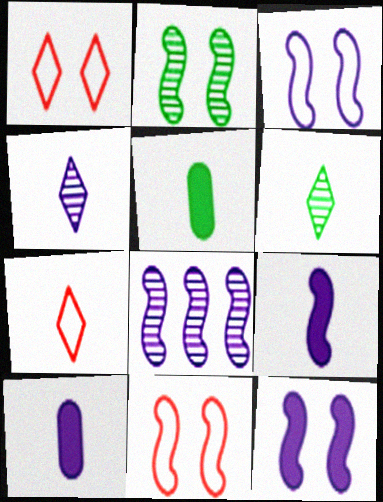[[1, 5, 8], 
[2, 11, 12], 
[3, 8, 9]]